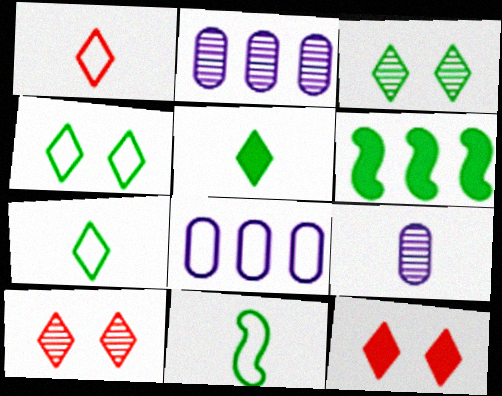[[2, 11, 12]]